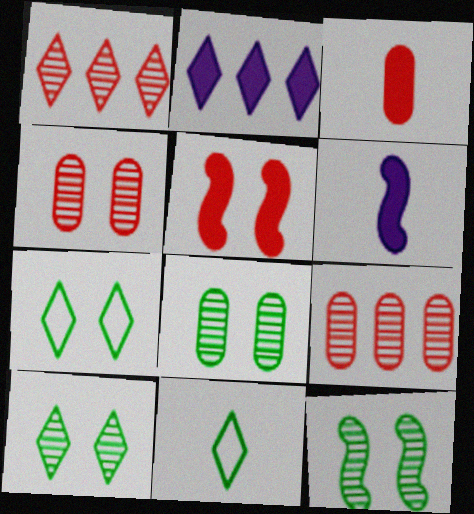[[6, 7, 9], 
[8, 10, 12]]